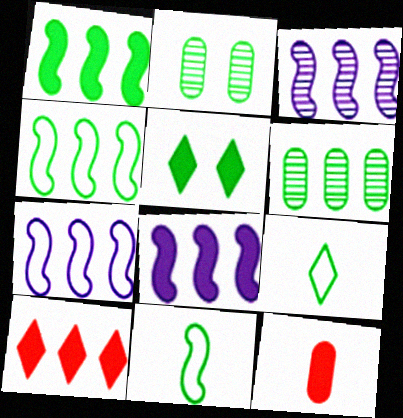[[1, 2, 9], 
[3, 7, 8], 
[5, 6, 11], 
[5, 8, 12], 
[6, 7, 10]]